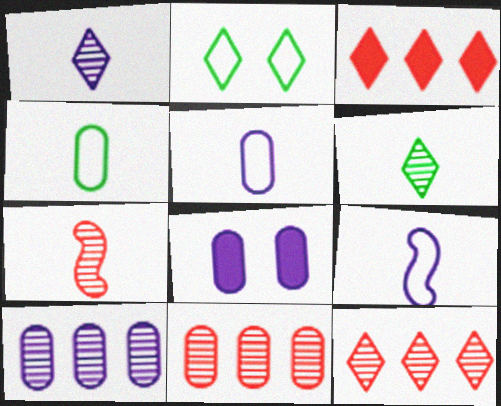[[1, 2, 3], 
[4, 8, 11], 
[5, 8, 10]]